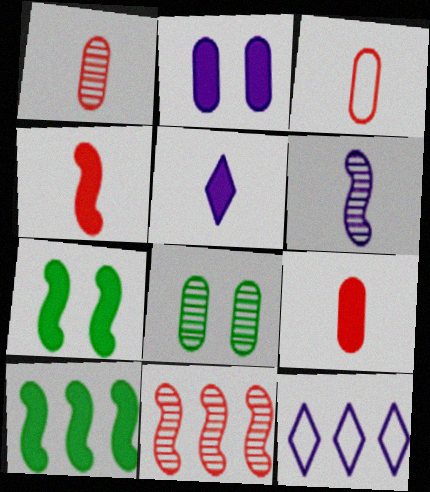[[1, 3, 9], 
[1, 7, 12], 
[2, 6, 12], 
[4, 8, 12]]